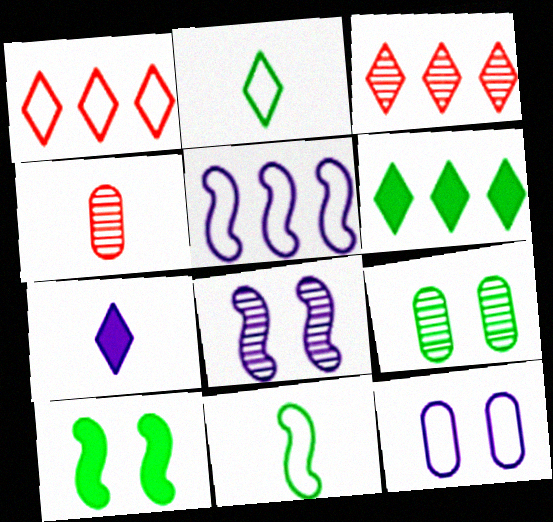[[1, 11, 12], 
[4, 7, 11], 
[6, 9, 11]]